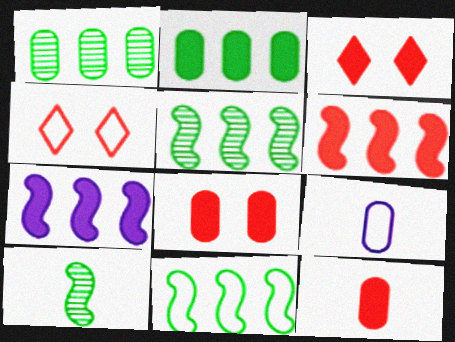[[1, 8, 9], 
[3, 5, 9], 
[3, 6, 12], 
[4, 9, 11]]